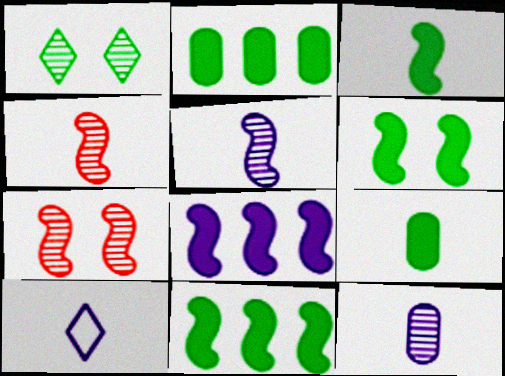[[2, 7, 10], 
[3, 6, 11], 
[4, 9, 10]]